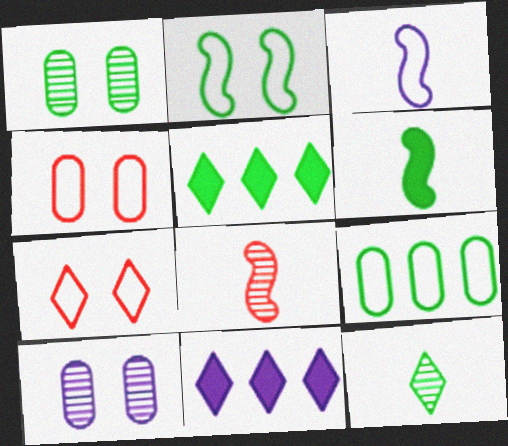[[3, 6, 8], 
[3, 7, 9], 
[3, 10, 11], 
[7, 11, 12]]